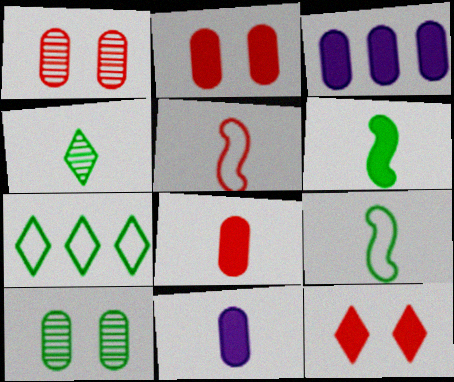[[3, 6, 12], 
[4, 5, 11], 
[6, 7, 10]]